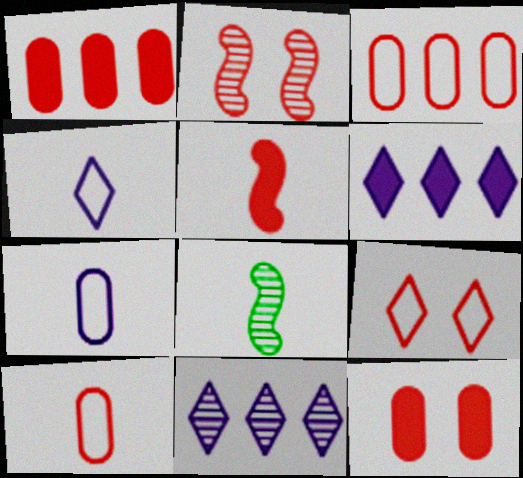[[2, 9, 12]]